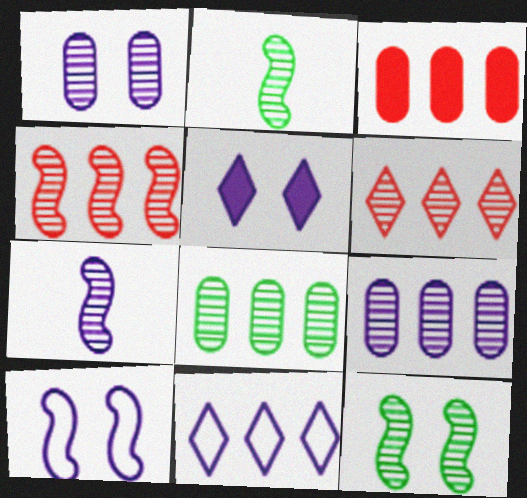[[1, 2, 6], 
[1, 5, 10], 
[4, 7, 12]]